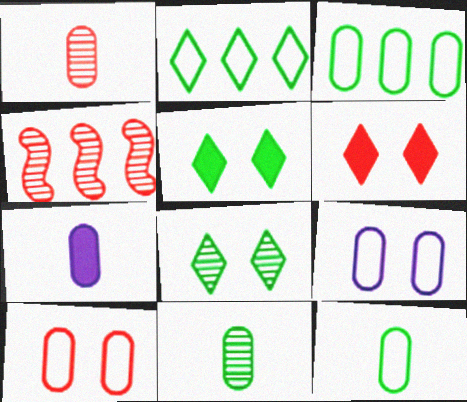[[1, 7, 12]]